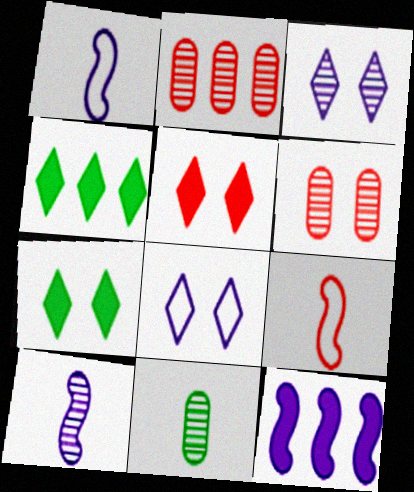[[1, 2, 7], 
[1, 4, 6], 
[2, 5, 9]]